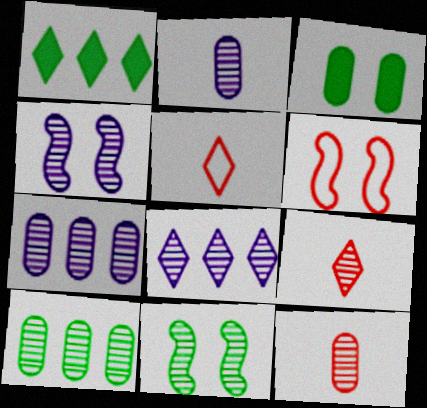[[1, 2, 6], 
[2, 4, 8], 
[4, 9, 10], 
[7, 9, 11], 
[8, 11, 12]]